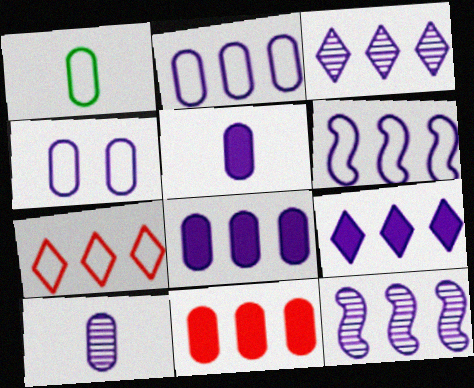[[2, 9, 12], 
[3, 6, 8], 
[4, 8, 10]]